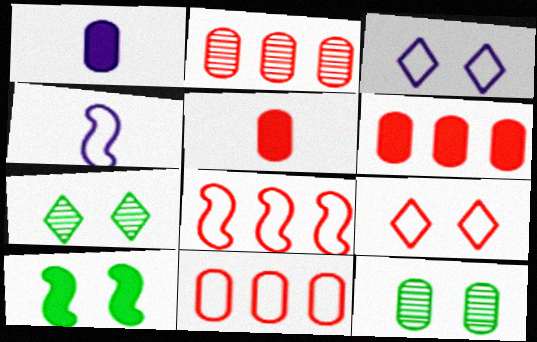[[1, 7, 8], 
[1, 11, 12], 
[2, 6, 11], 
[4, 6, 7]]